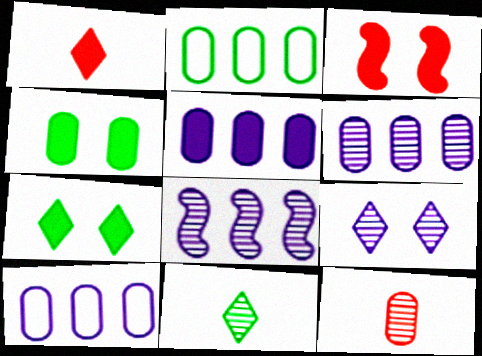[[3, 10, 11], 
[4, 10, 12], 
[5, 6, 10]]